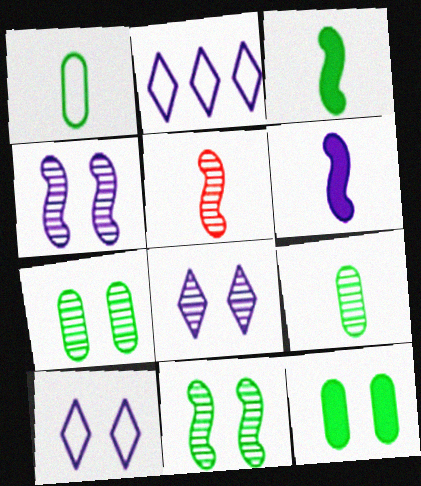[[2, 5, 12]]